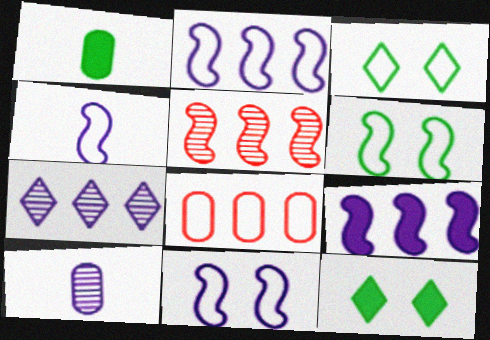[[2, 4, 11], 
[3, 4, 8]]